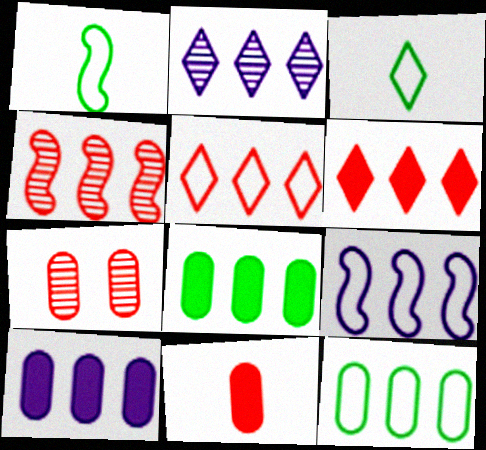[[2, 9, 10], 
[5, 9, 12]]